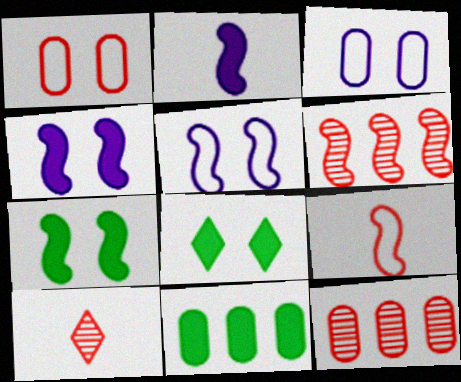[[5, 10, 11]]